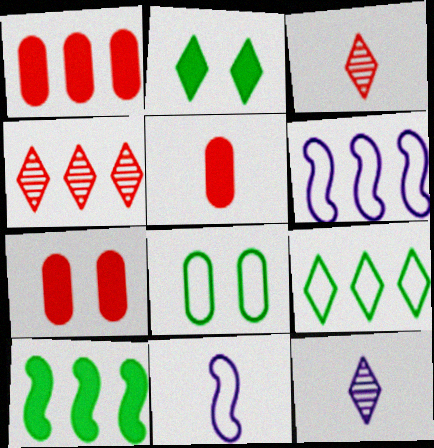[[1, 5, 7]]